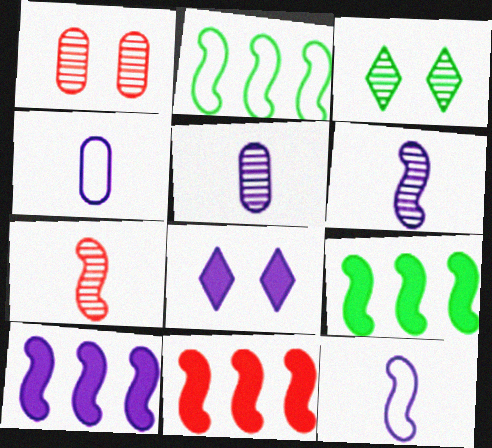[[3, 4, 11], 
[9, 10, 11]]